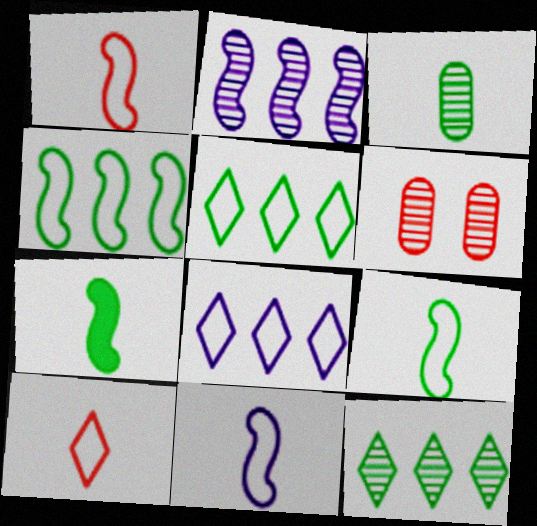[[1, 9, 11], 
[6, 7, 8]]